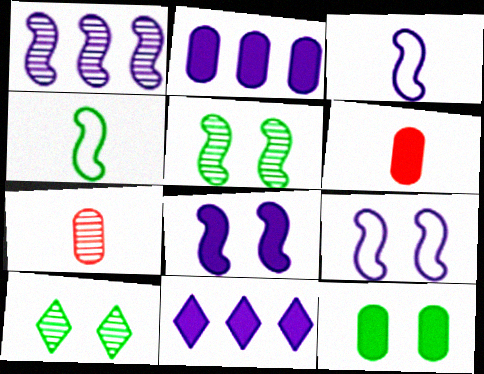[[1, 3, 8], 
[1, 7, 10], 
[2, 6, 12]]